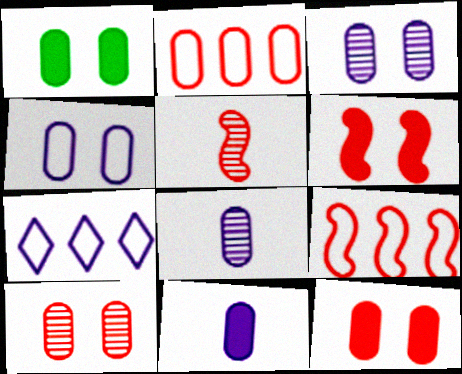[[1, 2, 8], 
[1, 4, 10], 
[1, 5, 7], 
[5, 6, 9]]